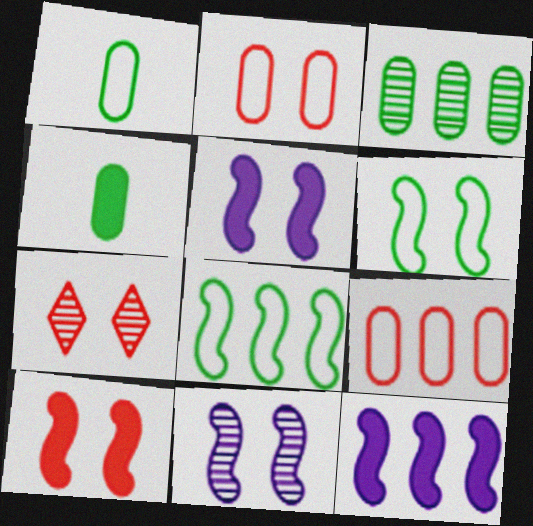[[1, 7, 12], 
[2, 7, 10], 
[6, 10, 11]]